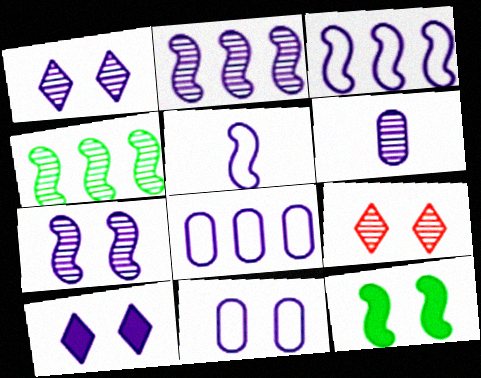[[1, 2, 6], 
[3, 6, 10], 
[4, 6, 9], 
[7, 10, 11], 
[9, 11, 12]]